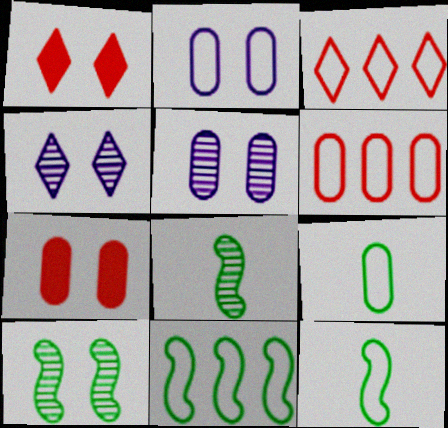[[1, 2, 10], 
[2, 3, 12], 
[2, 6, 9]]